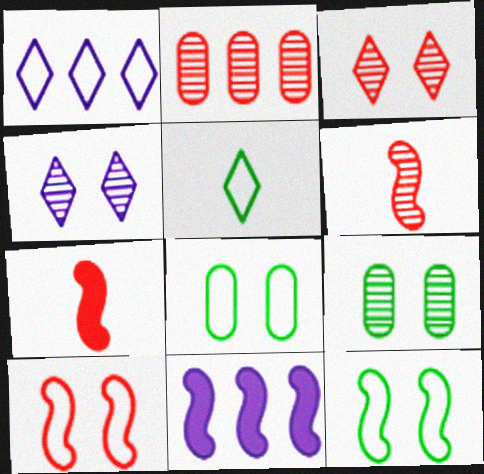[[1, 7, 9], 
[2, 3, 6], 
[6, 11, 12]]